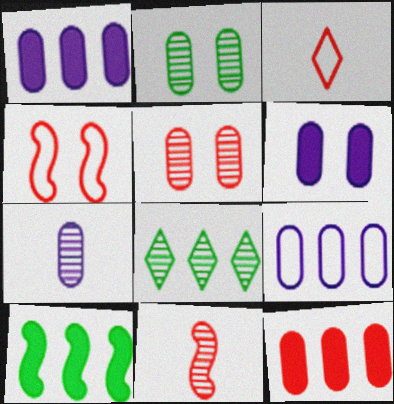[[6, 7, 9]]